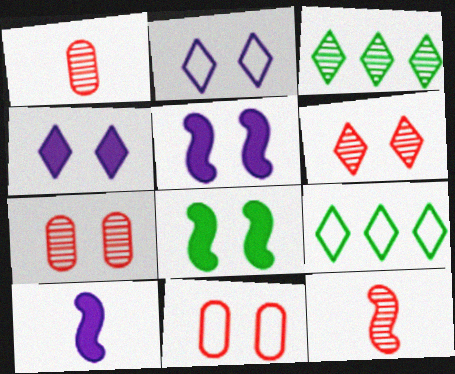[[1, 5, 9], 
[2, 7, 8], 
[3, 10, 11], 
[7, 9, 10]]